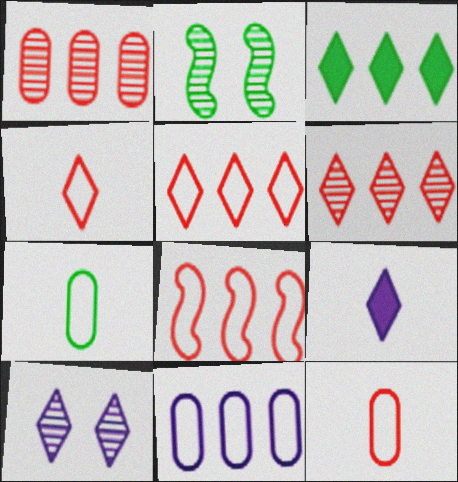[[2, 3, 7], 
[3, 4, 10]]